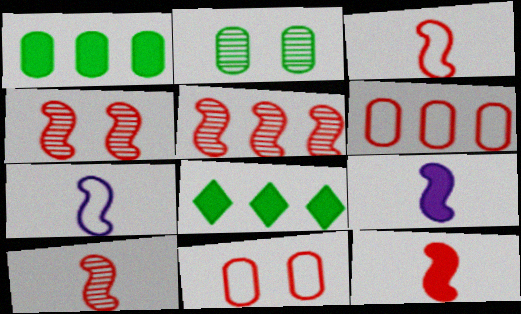[[3, 10, 12], 
[4, 5, 10]]